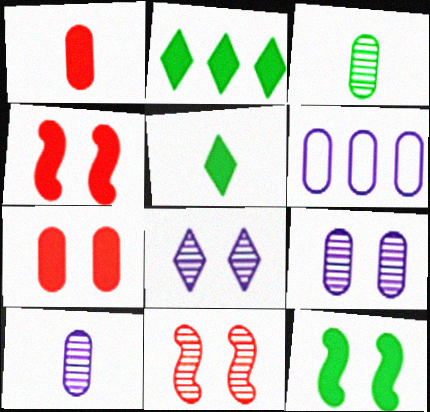[[3, 6, 7], 
[5, 6, 11]]